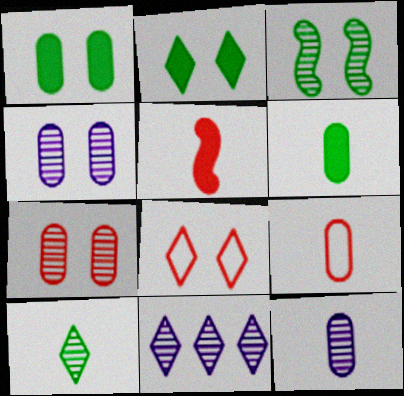[[6, 9, 12]]